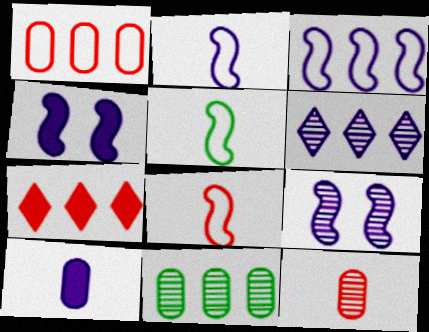[[2, 5, 8], 
[3, 7, 11]]